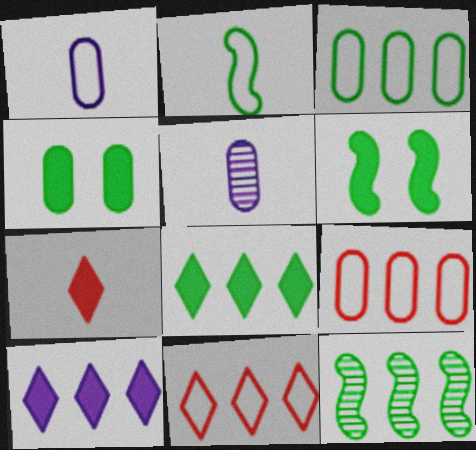[[2, 5, 7], 
[2, 6, 12], 
[3, 8, 12], 
[4, 5, 9], 
[5, 6, 11], 
[9, 10, 12]]